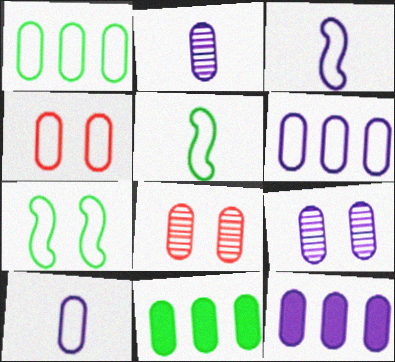[[1, 4, 10], 
[2, 4, 11], 
[8, 10, 11], 
[9, 10, 12]]